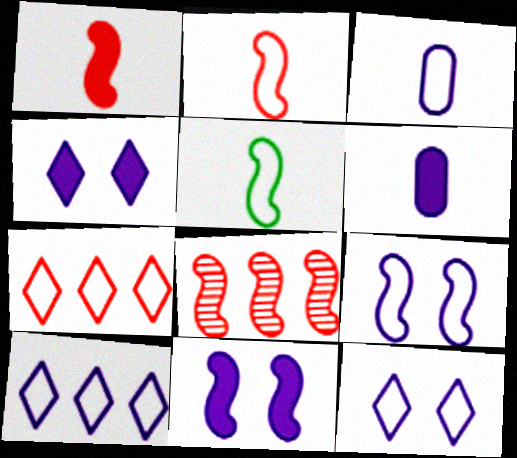[[3, 9, 10], 
[5, 8, 11]]